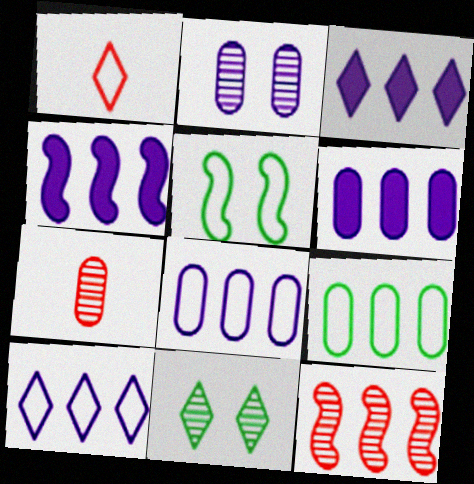[[1, 3, 11], 
[1, 5, 8], 
[3, 4, 6], 
[3, 5, 7], 
[3, 9, 12]]